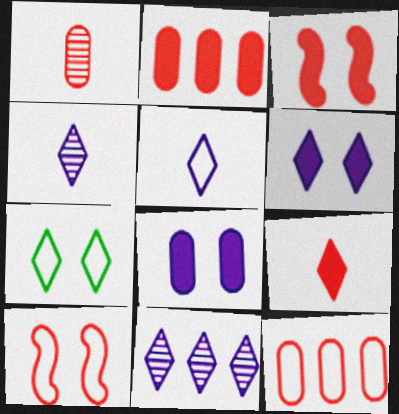[[2, 3, 9], 
[5, 6, 11], 
[7, 9, 11]]